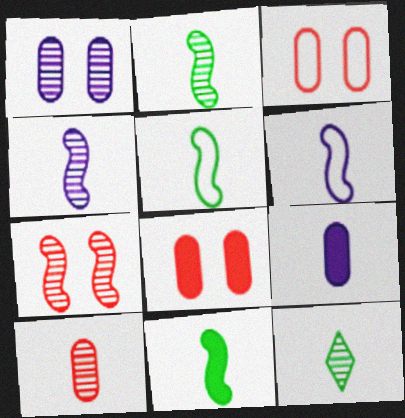[[2, 5, 11], 
[4, 10, 12]]